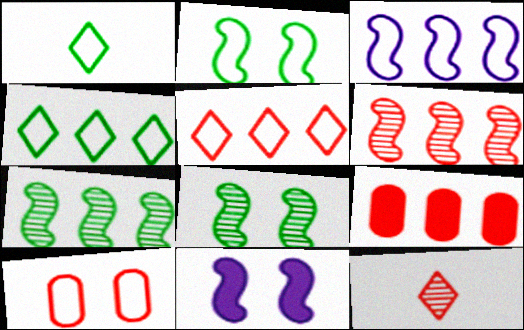[[1, 3, 10], 
[5, 6, 9]]